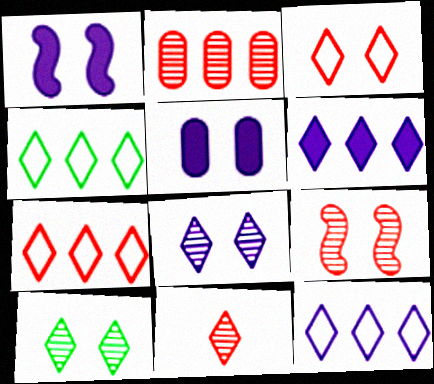[[2, 9, 11], 
[4, 7, 12]]